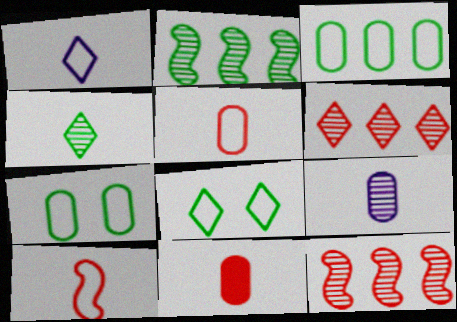[]